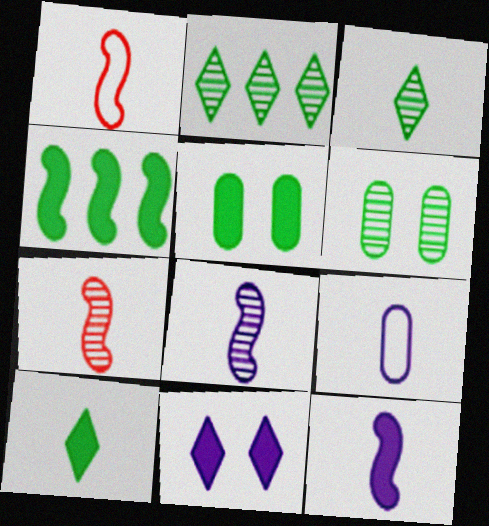[[4, 5, 10], 
[7, 9, 10]]